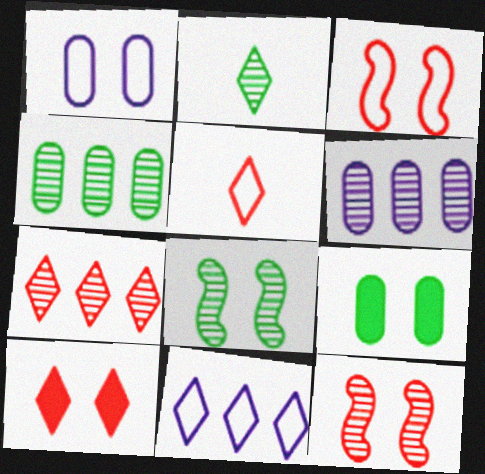[[1, 8, 10], 
[2, 4, 8], 
[2, 6, 12], 
[2, 10, 11], 
[5, 7, 10]]